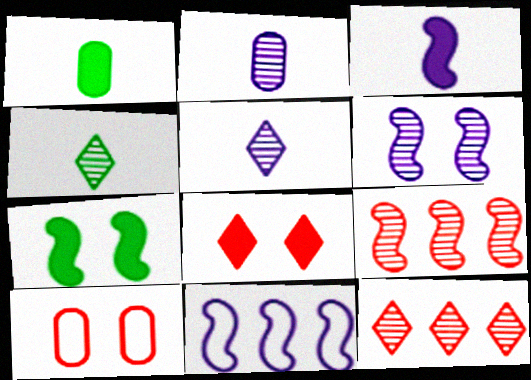[[3, 6, 11]]